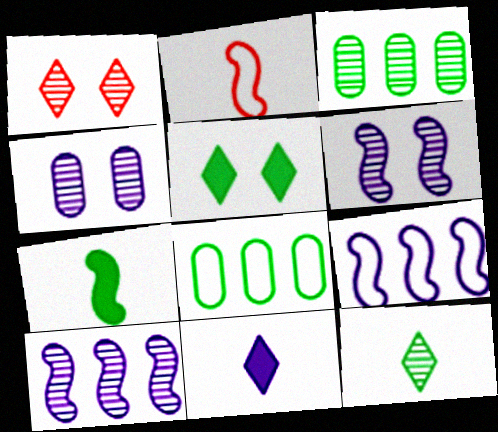[[4, 9, 11]]